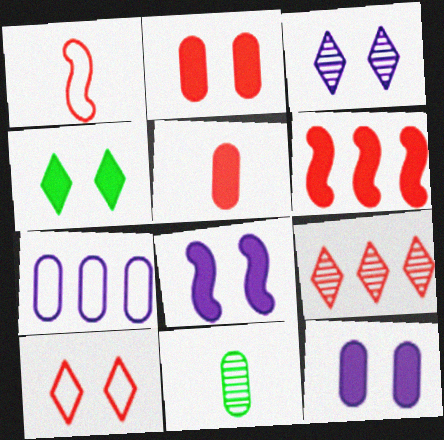[[1, 2, 9], 
[2, 4, 8], 
[2, 7, 11], 
[3, 4, 10]]